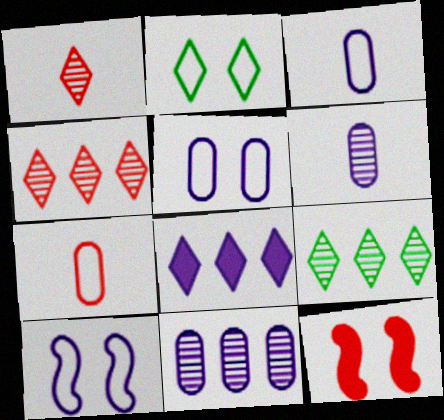[[1, 2, 8], 
[3, 9, 12], 
[4, 7, 12], 
[6, 8, 10]]